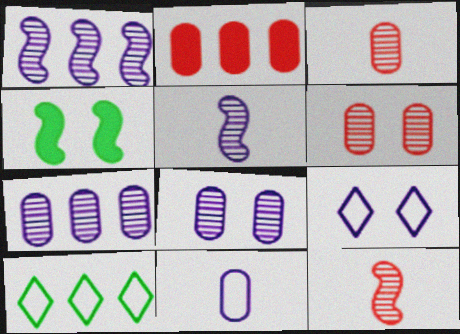[[1, 2, 10], 
[4, 6, 9]]